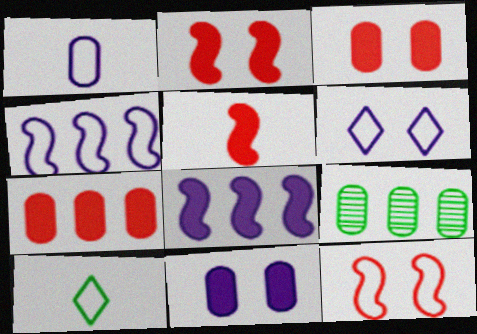[[1, 3, 9], 
[1, 4, 6], 
[5, 6, 9]]